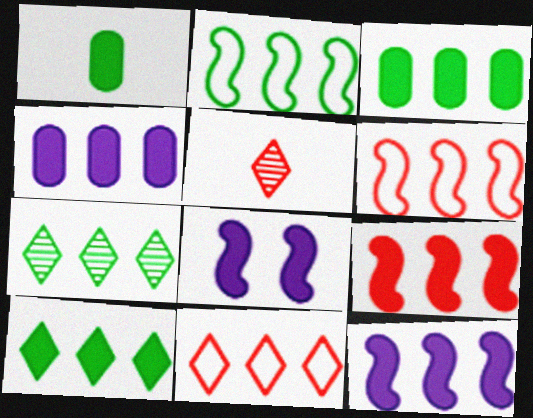[[2, 3, 7], 
[4, 6, 7], 
[4, 9, 10]]